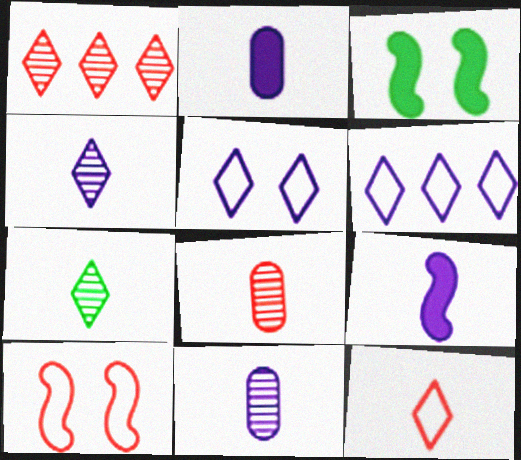[[3, 6, 8]]